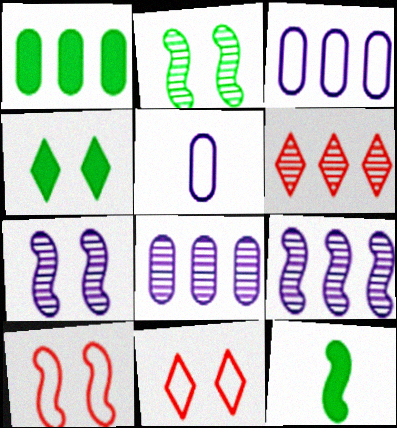[[1, 4, 12], 
[8, 11, 12], 
[9, 10, 12]]